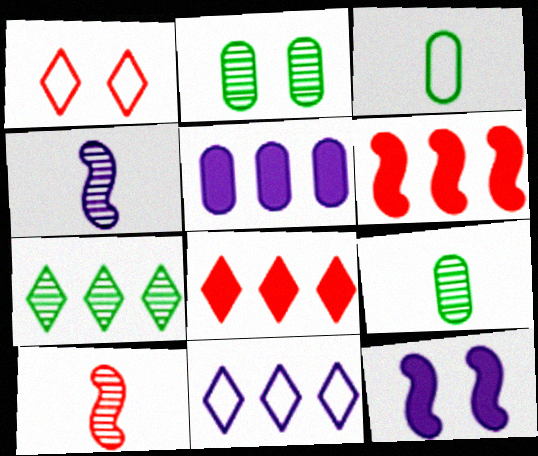[[1, 2, 12], 
[7, 8, 11]]